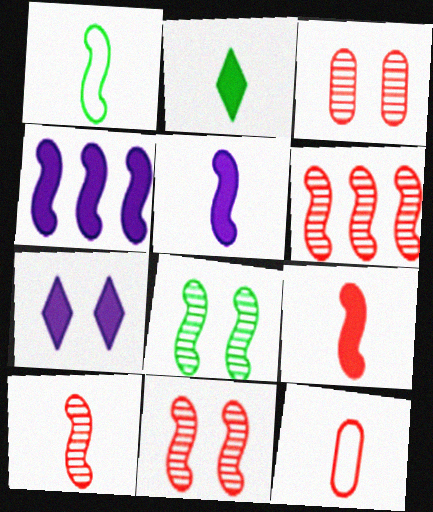[[1, 4, 11], 
[1, 5, 10], 
[6, 10, 11]]